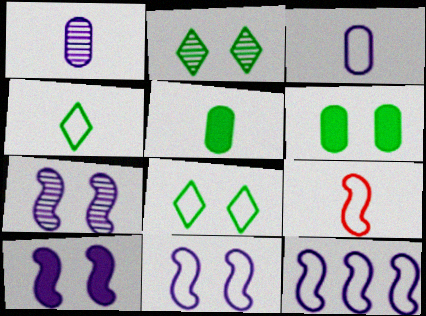[[3, 4, 9], 
[7, 10, 11]]